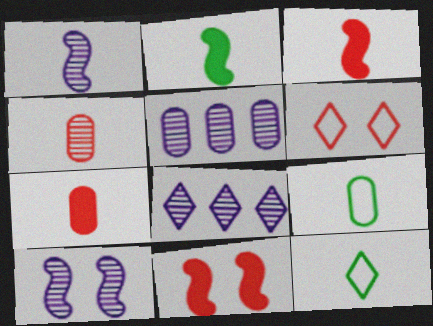[[1, 7, 12], 
[2, 5, 6], 
[5, 11, 12], 
[8, 9, 11]]